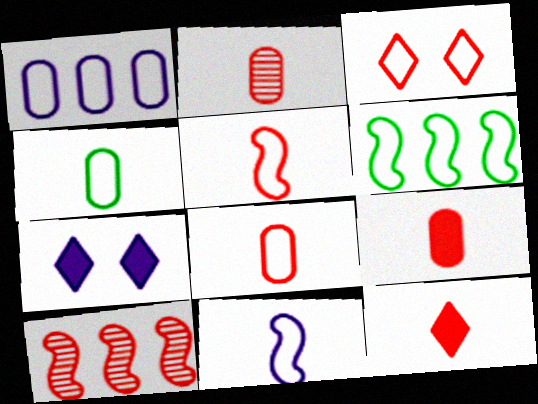[[2, 5, 12], 
[2, 6, 7], 
[2, 8, 9], 
[3, 9, 10], 
[4, 7, 10]]